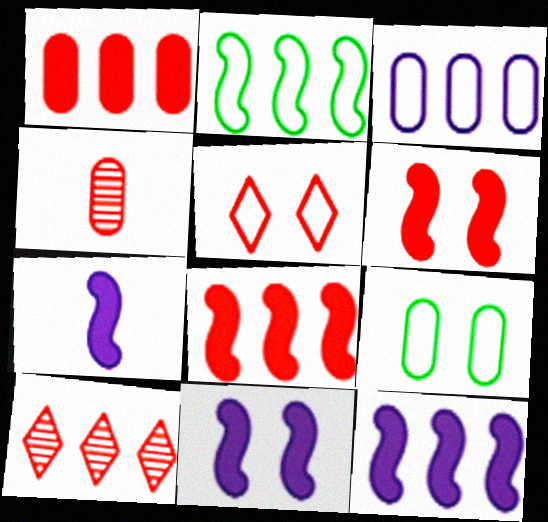[[4, 5, 8], 
[7, 9, 10], 
[7, 11, 12]]